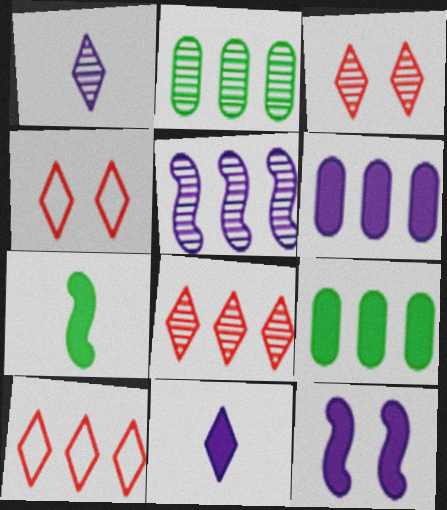[[2, 5, 8], 
[5, 9, 10], 
[6, 11, 12]]